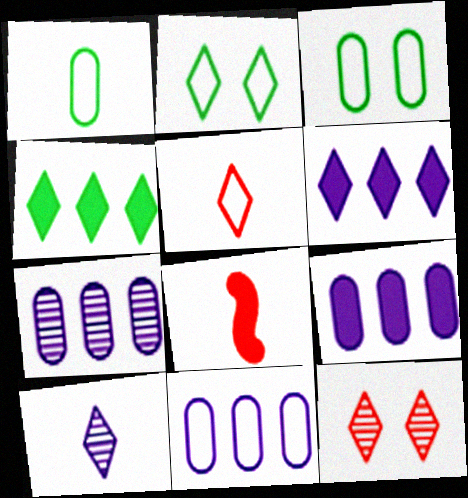[[1, 8, 10], 
[2, 7, 8], 
[7, 9, 11]]